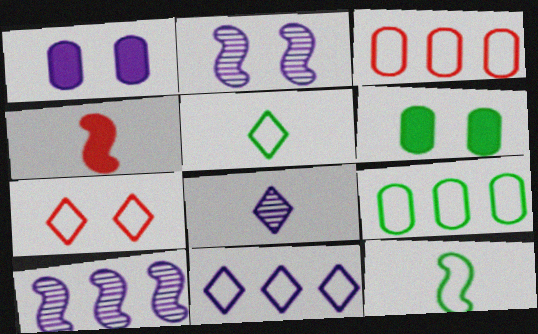[[2, 6, 7], 
[5, 7, 11]]